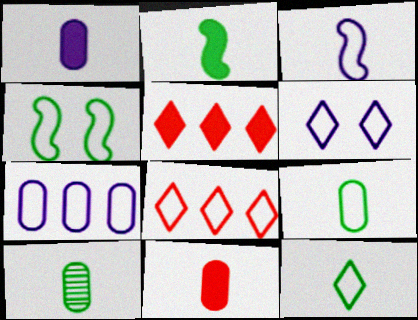[[2, 10, 12], 
[3, 6, 7], 
[6, 8, 12]]